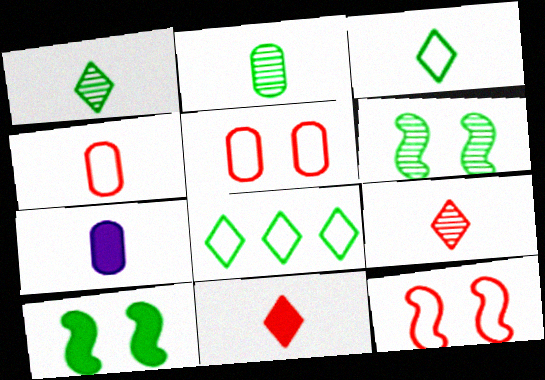[[2, 4, 7], 
[2, 8, 10]]